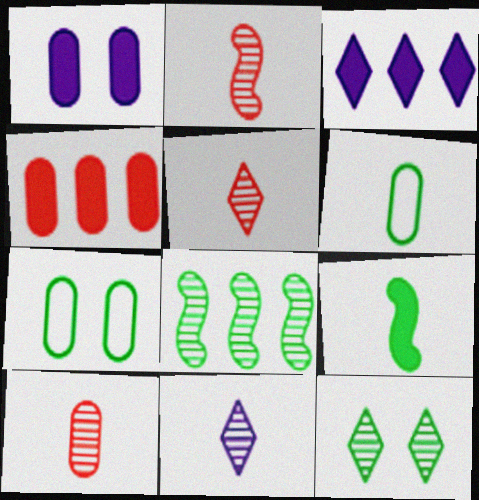[[2, 3, 7], 
[2, 5, 10]]